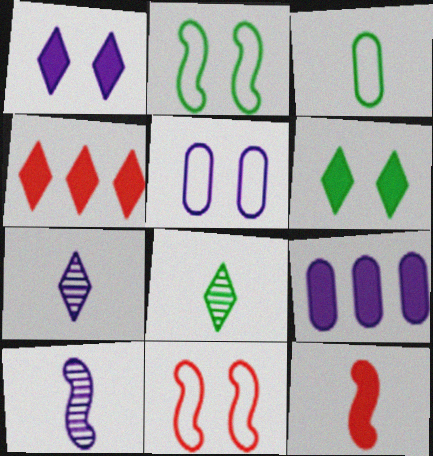[[3, 7, 12], 
[6, 9, 12], 
[8, 9, 11]]